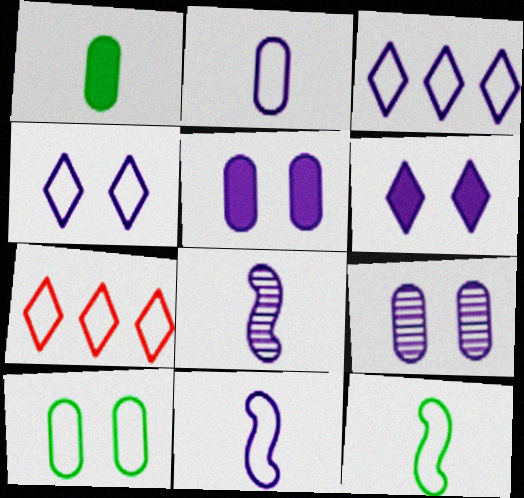[[3, 5, 8], 
[7, 10, 11]]